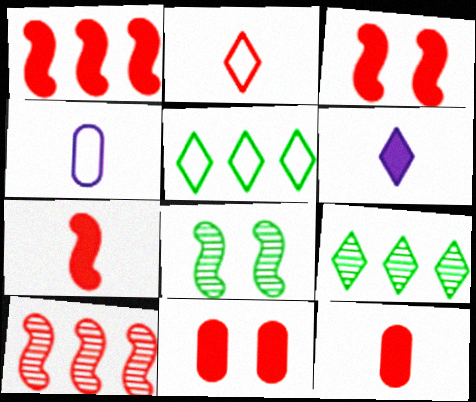[[1, 3, 7], 
[2, 10, 11], 
[3, 4, 9]]